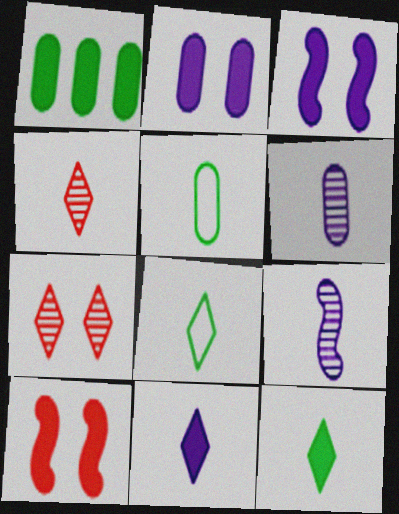[[1, 10, 11], 
[4, 8, 11]]